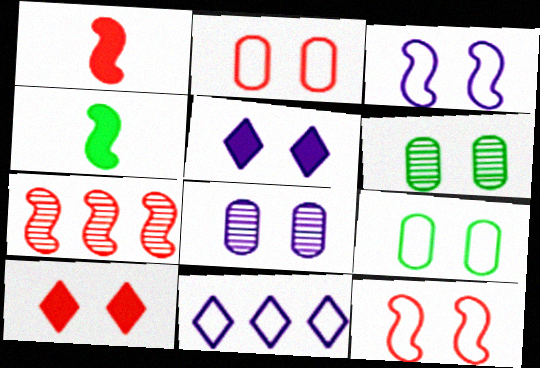[[1, 6, 11], 
[1, 7, 12], 
[3, 4, 7], 
[3, 5, 8], 
[3, 6, 10], 
[5, 6, 12]]